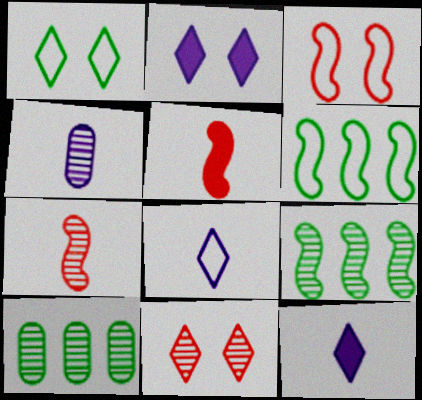[[1, 2, 11], 
[3, 10, 12], 
[4, 9, 11]]